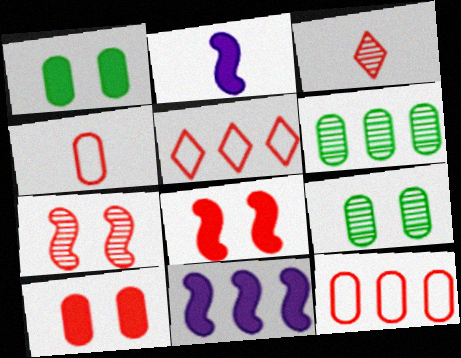[[2, 5, 9], 
[3, 8, 12], 
[5, 6, 11]]